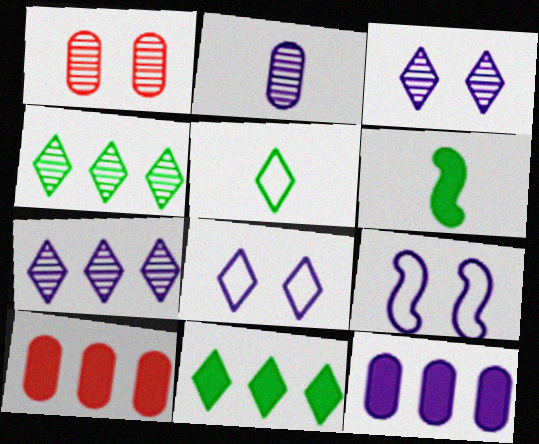[]